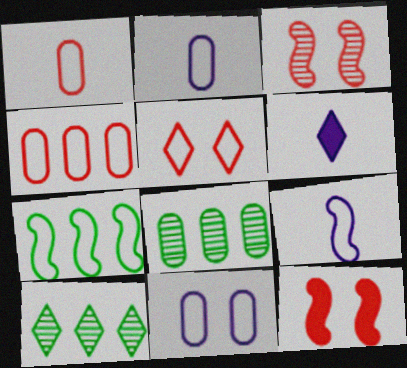[[2, 5, 7], 
[2, 10, 12], 
[5, 6, 10]]